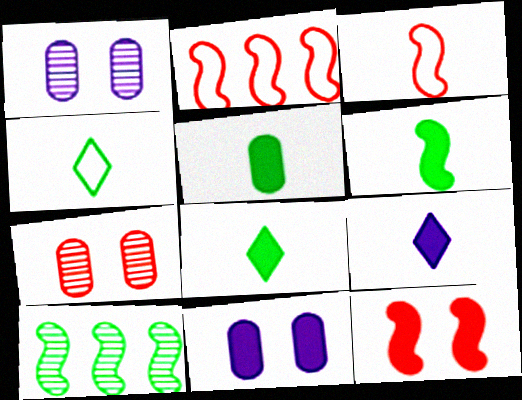[[1, 2, 8], 
[5, 6, 8]]